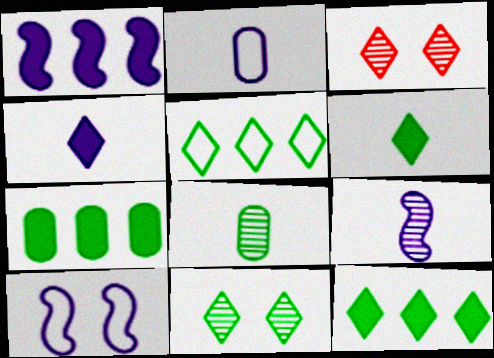[[1, 9, 10], 
[2, 4, 9], 
[3, 4, 5], 
[5, 6, 11]]